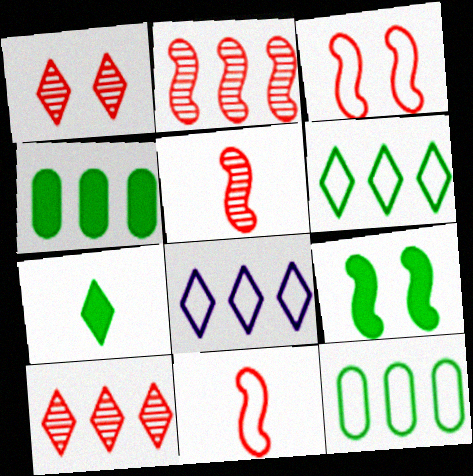[[1, 7, 8], 
[2, 4, 8], 
[4, 7, 9]]